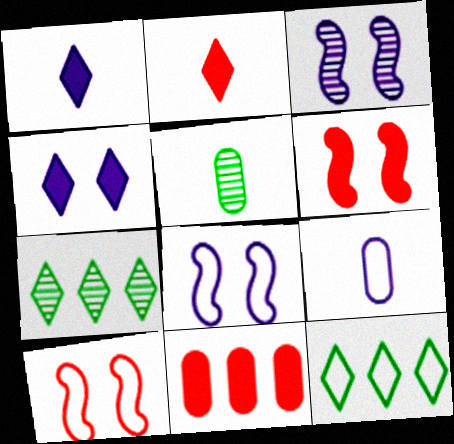[[2, 6, 11], 
[6, 7, 9], 
[9, 10, 12]]